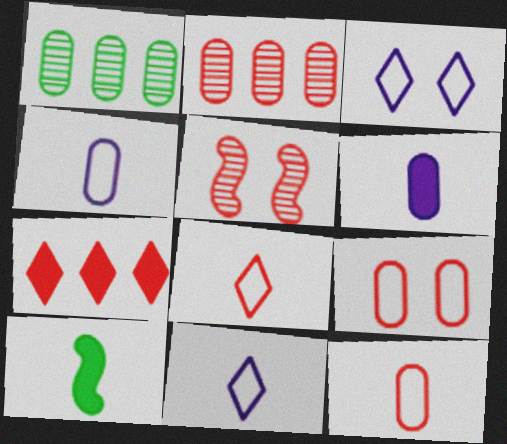[[1, 6, 9], 
[2, 3, 10], 
[5, 7, 12]]